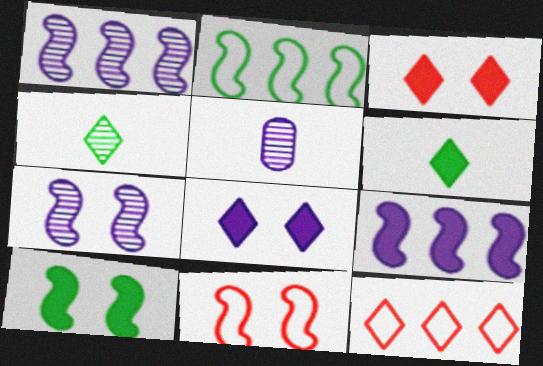[[2, 3, 5], 
[4, 8, 12], 
[5, 10, 12], 
[7, 10, 11]]